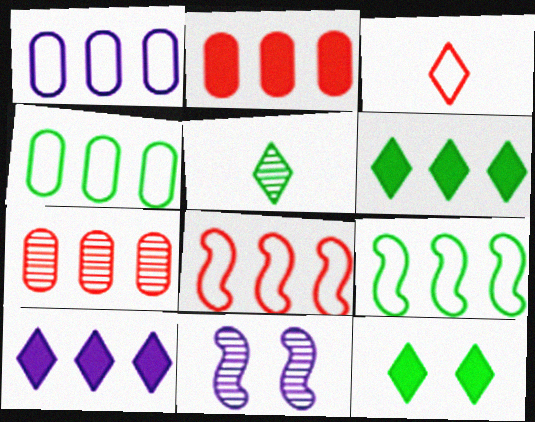[[5, 7, 11], 
[7, 9, 10]]